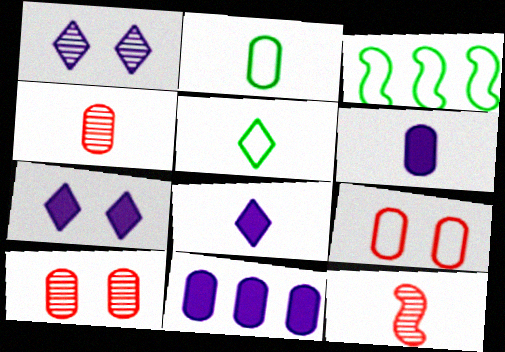[[2, 4, 6], 
[2, 8, 12], 
[2, 10, 11], 
[3, 4, 7], 
[3, 8, 10], 
[5, 6, 12]]